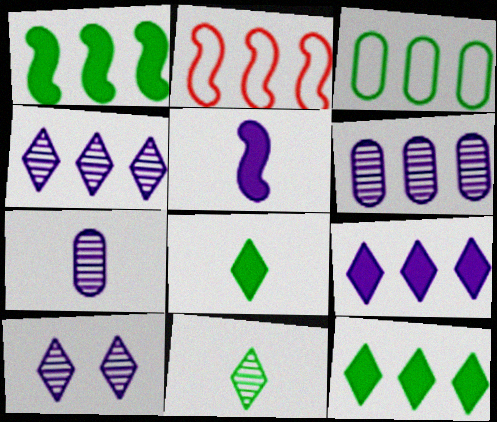[[2, 6, 12]]